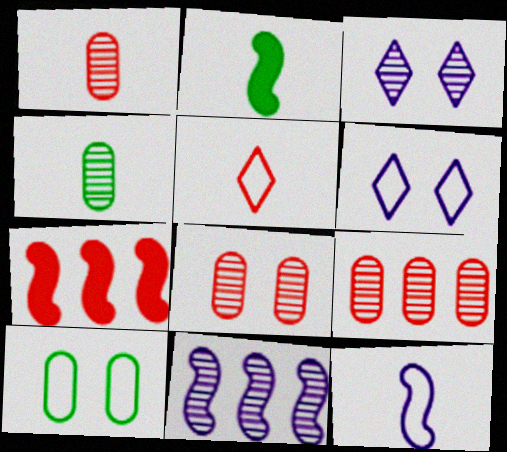[[1, 8, 9], 
[2, 6, 9], 
[4, 6, 7], 
[5, 7, 8]]